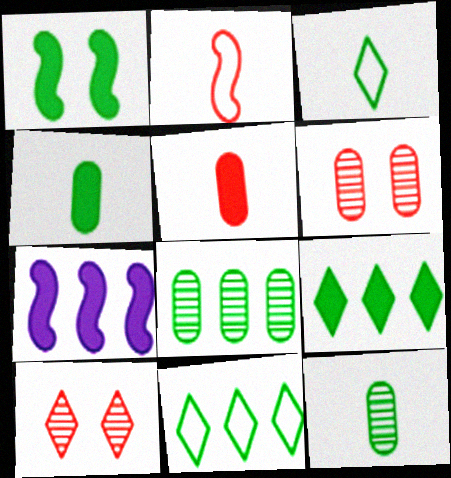[[1, 3, 8], 
[1, 4, 9], 
[1, 11, 12], 
[3, 6, 7]]